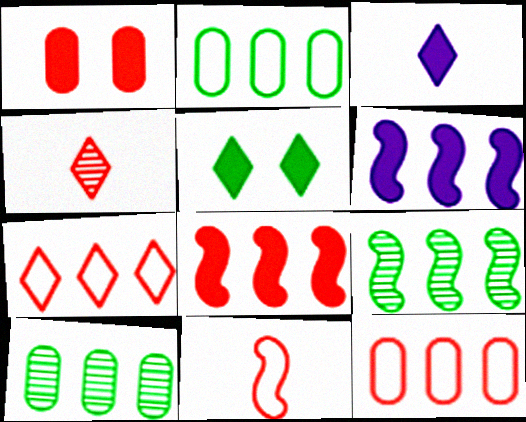[[6, 7, 10]]